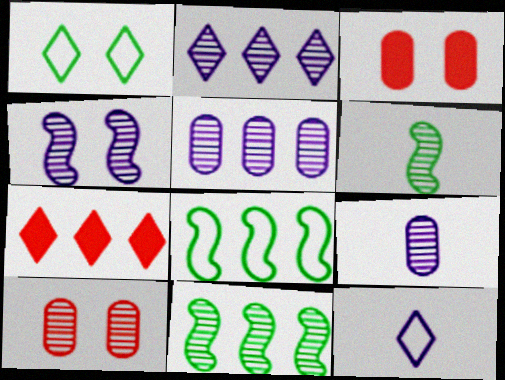[[1, 3, 4], 
[2, 4, 9], 
[2, 6, 10], 
[3, 11, 12], 
[5, 7, 8]]